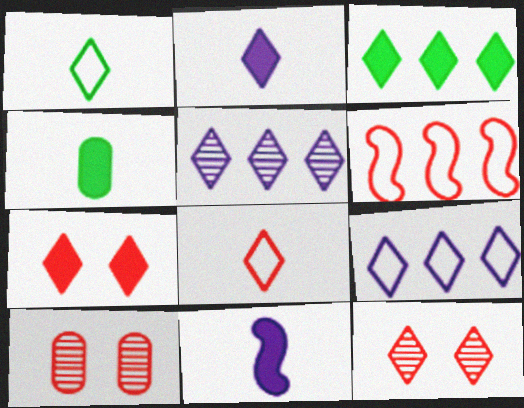[[1, 5, 7], 
[2, 3, 7]]